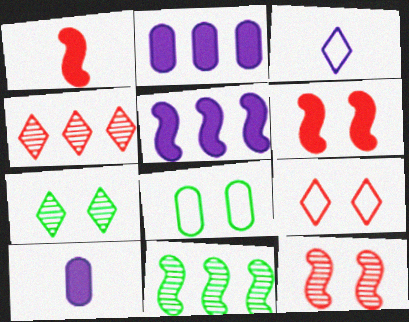[[9, 10, 11]]